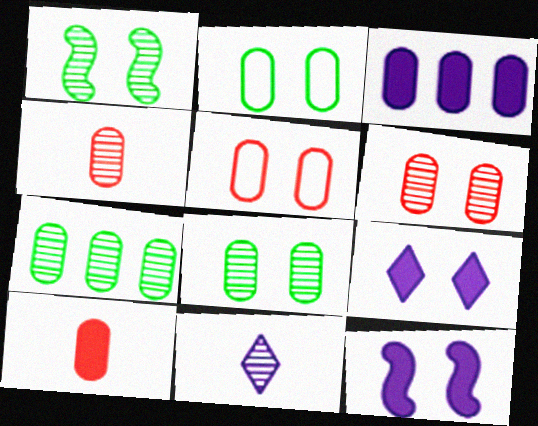[[1, 5, 9], 
[2, 3, 4]]